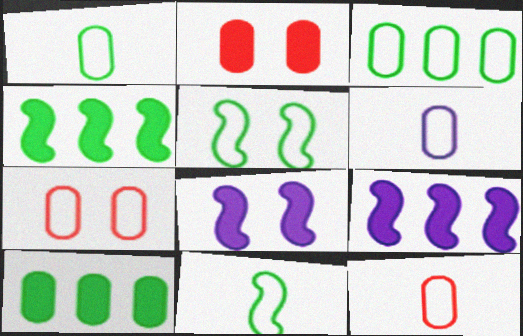[[1, 6, 12], 
[3, 6, 7]]